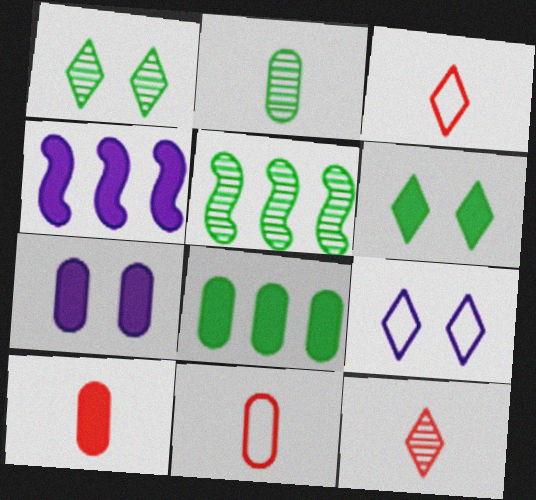[[1, 2, 5], 
[1, 4, 11], 
[3, 5, 7], 
[4, 6, 10], 
[5, 9, 10], 
[7, 8, 10]]